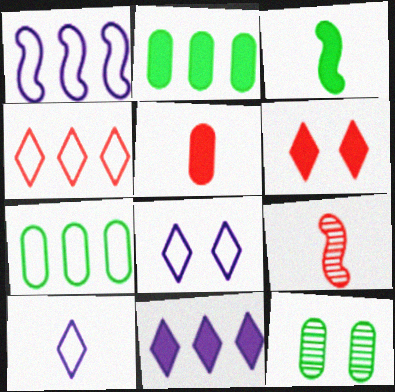[[1, 4, 7], 
[2, 8, 9]]